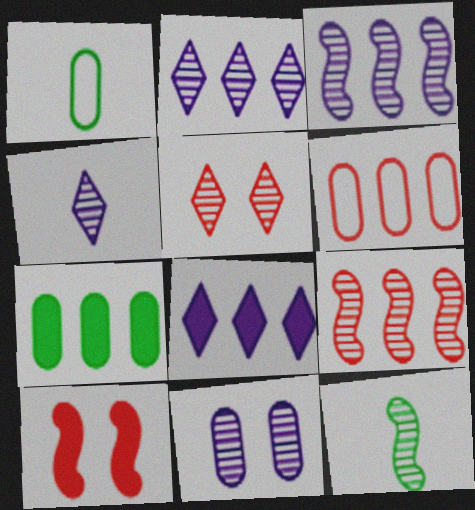[[1, 2, 10], 
[3, 4, 11]]